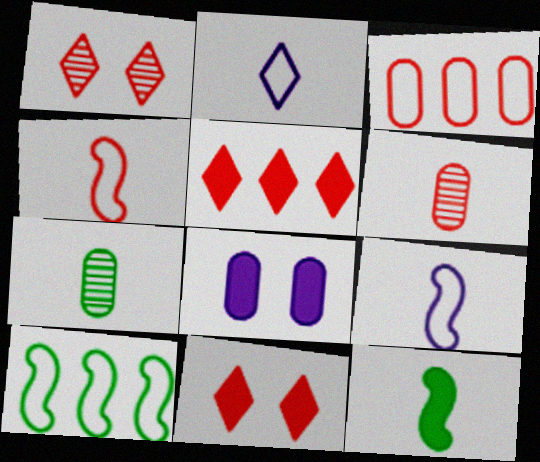[[2, 6, 12], 
[3, 7, 8], 
[5, 8, 12]]